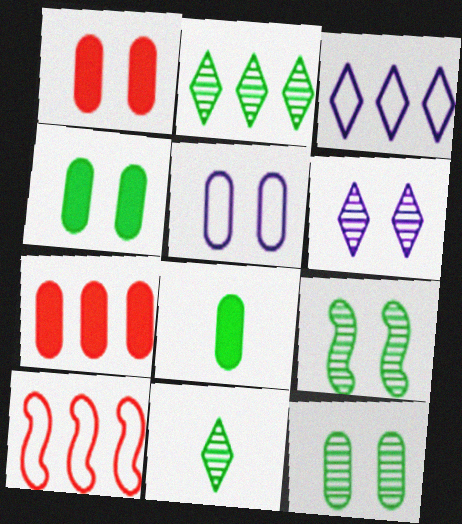[[1, 5, 12], 
[6, 8, 10]]